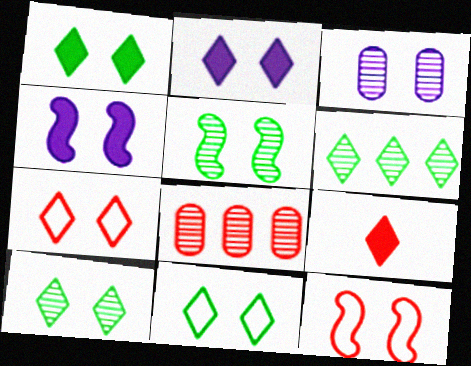[[1, 3, 12], 
[1, 10, 11], 
[2, 7, 10], 
[4, 5, 12], 
[8, 9, 12]]